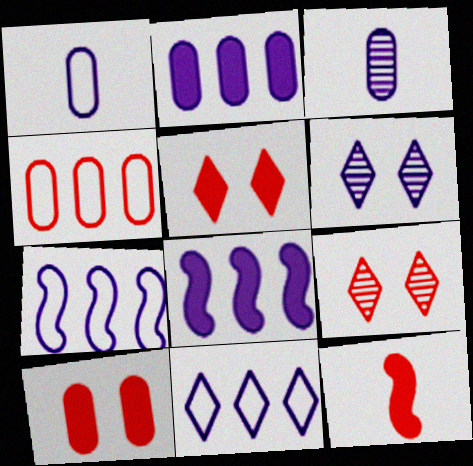[[1, 6, 8], 
[4, 9, 12]]